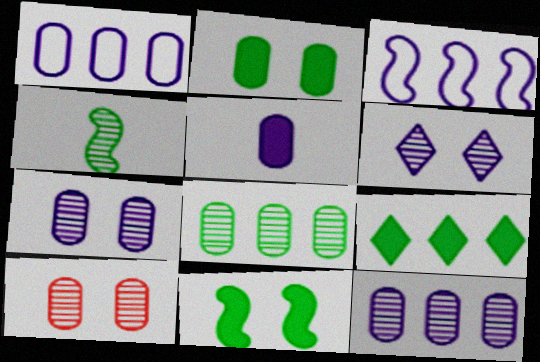[[1, 5, 7], 
[3, 5, 6]]